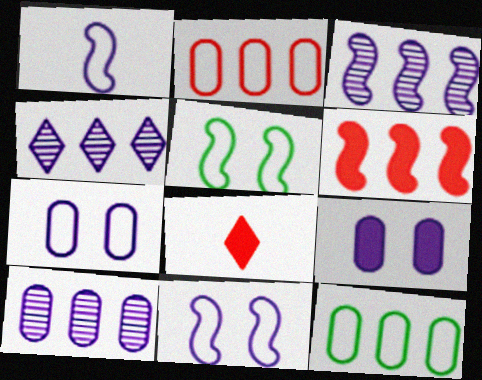[[1, 4, 9], 
[3, 4, 10], 
[4, 6, 12], 
[5, 8, 10]]